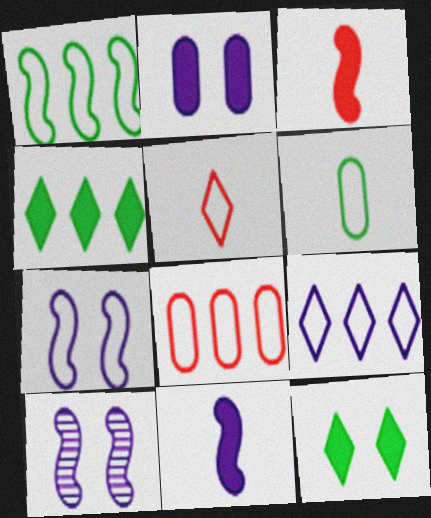[[1, 3, 10], 
[1, 8, 9], 
[2, 3, 4]]